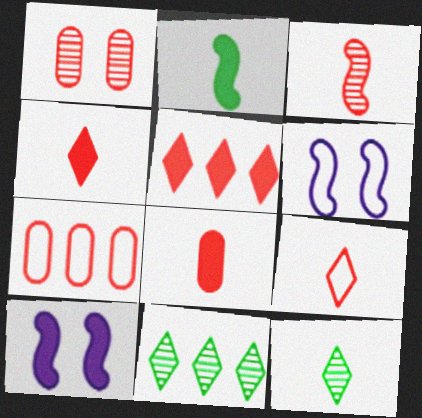[[1, 7, 8], 
[3, 8, 9], 
[6, 8, 11], 
[7, 10, 12]]